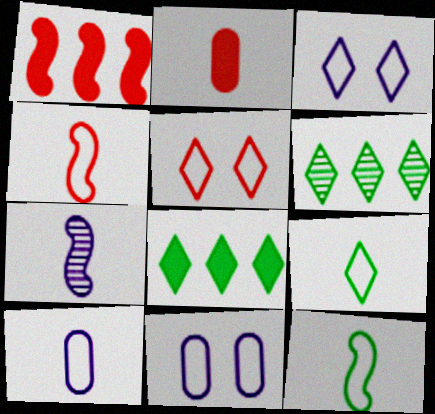[[2, 7, 9], 
[4, 9, 10]]